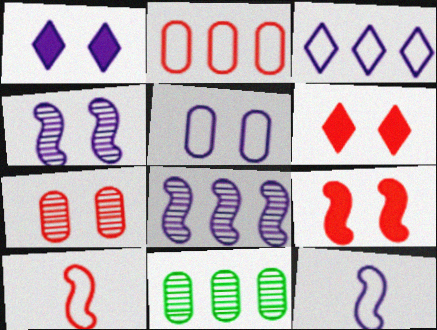[[1, 4, 5], 
[1, 10, 11], 
[3, 5, 12], 
[6, 11, 12]]